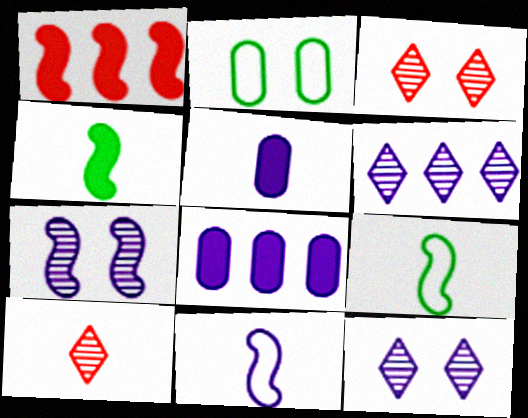[[1, 7, 9], 
[3, 8, 9], 
[5, 9, 10], 
[8, 11, 12]]